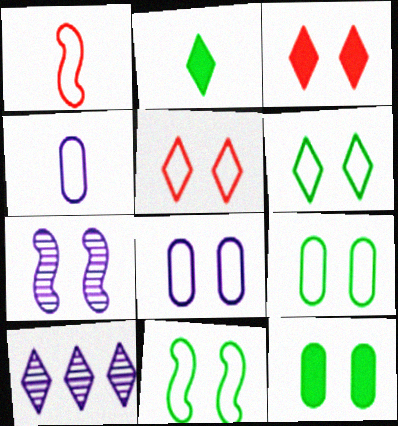[[1, 10, 12], 
[2, 5, 10], 
[3, 7, 9], 
[5, 7, 12], 
[5, 8, 11], 
[6, 9, 11]]